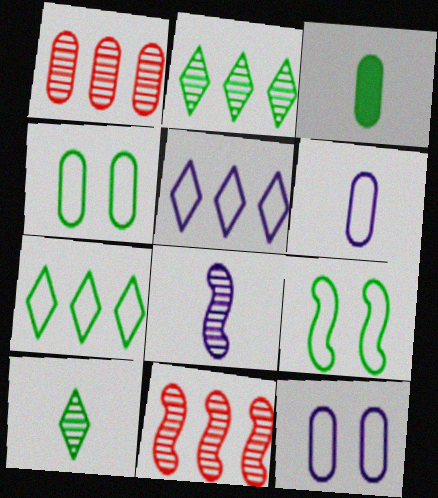[[1, 3, 12], 
[2, 3, 9]]